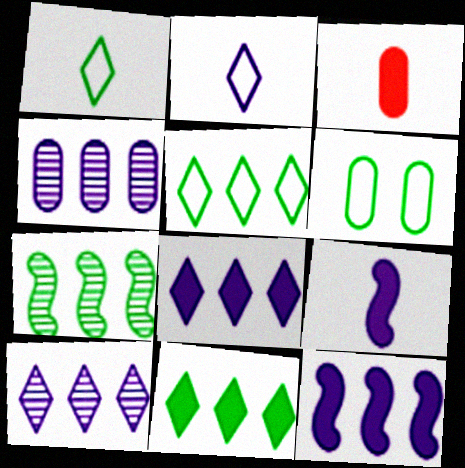[[3, 4, 6]]